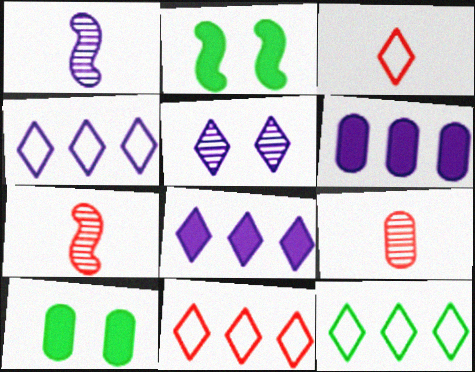[[1, 10, 11], 
[2, 4, 9], 
[4, 7, 10], 
[4, 11, 12]]